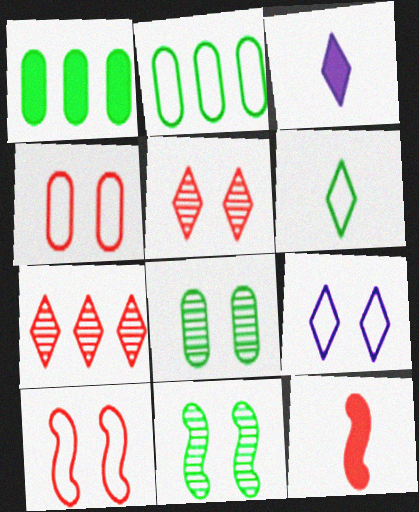[[1, 6, 11], 
[4, 7, 12]]